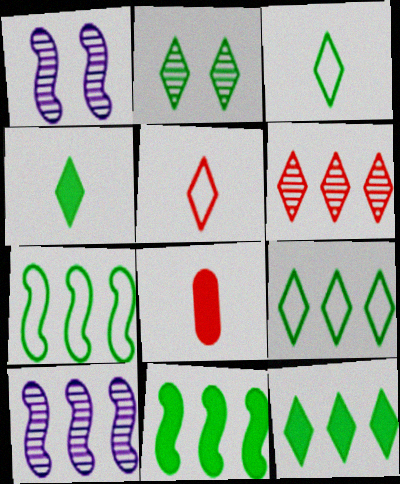[[1, 8, 9], 
[2, 3, 12], 
[2, 4, 9]]